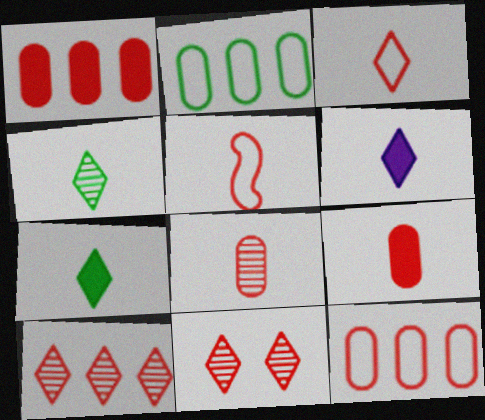[[1, 5, 11], 
[3, 4, 6]]